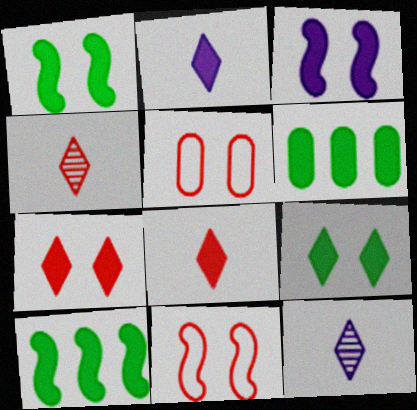[[3, 6, 8], 
[5, 10, 12], 
[6, 11, 12]]